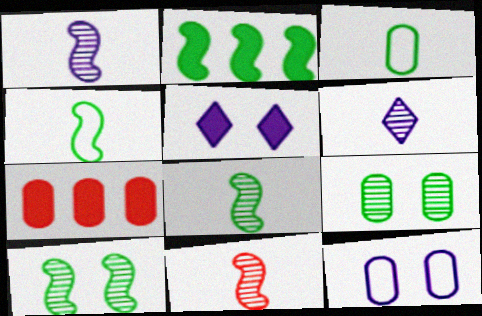[[1, 8, 11], 
[2, 4, 10]]